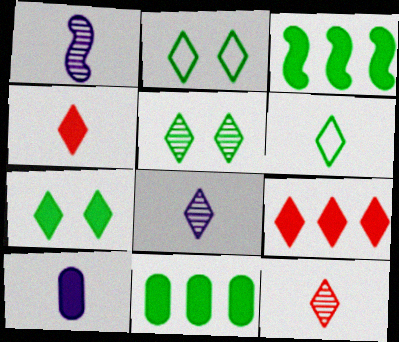[[2, 5, 7], 
[2, 8, 9], 
[4, 6, 8]]